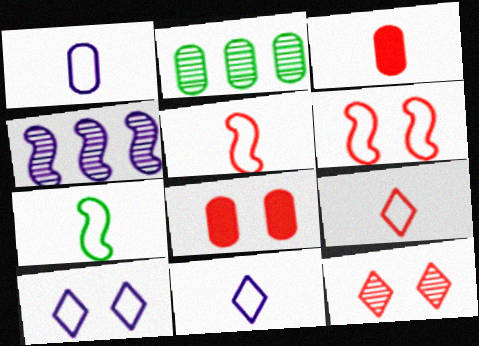[[1, 2, 8], 
[1, 7, 9], 
[6, 8, 12]]